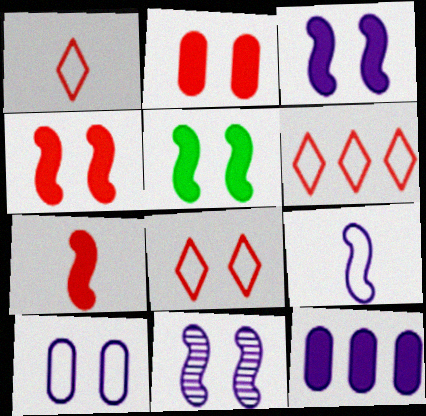[[1, 6, 8], 
[3, 4, 5]]